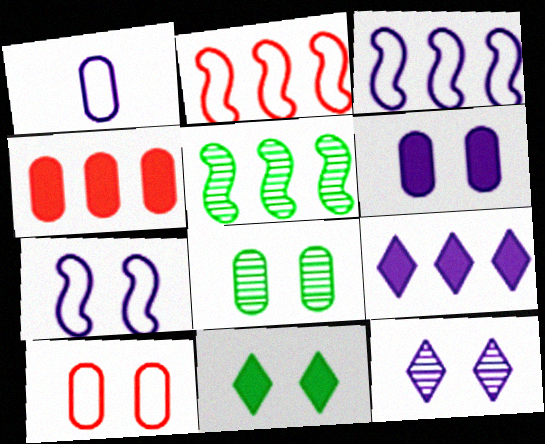[[1, 4, 8], 
[6, 7, 12], 
[6, 8, 10]]